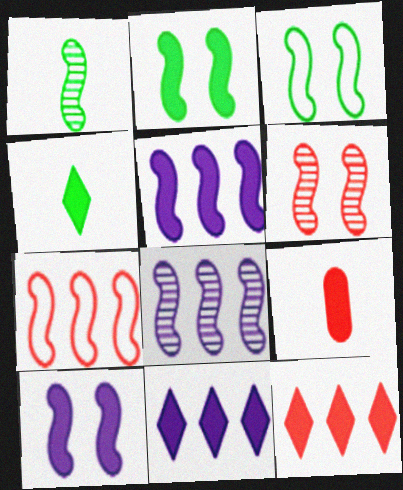[[1, 6, 8], 
[1, 7, 10], 
[2, 9, 11], 
[3, 6, 10]]